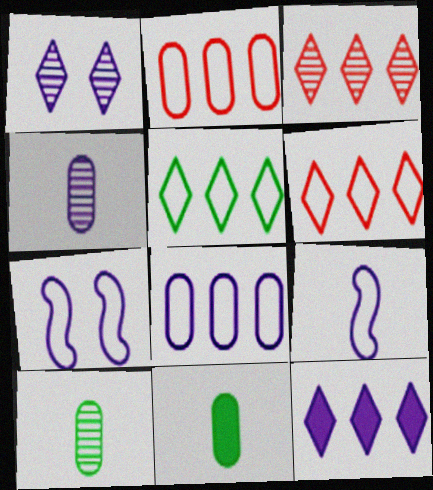[[3, 5, 12], 
[3, 7, 11], 
[4, 7, 12]]